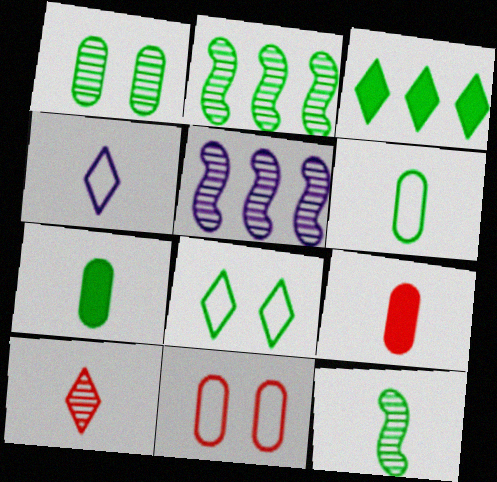[[1, 5, 10], 
[2, 7, 8], 
[4, 9, 12], 
[5, 8, 9]]